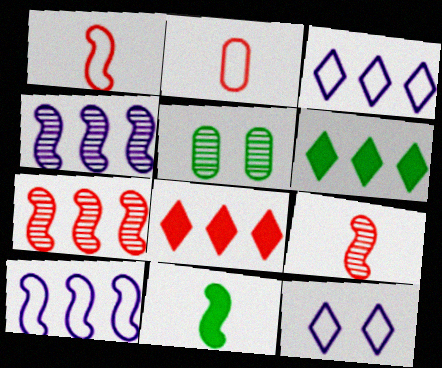[]